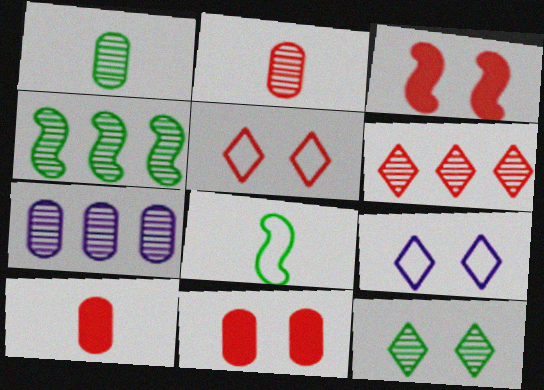[[1, 4, 12], 
[4, 6, 7], 
[4, 9, 10]]